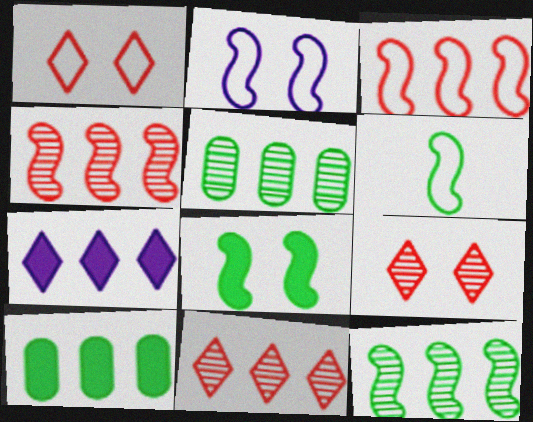[[2, 3, 6], 
[3, 5, 7], 
[6, 8, 12]]